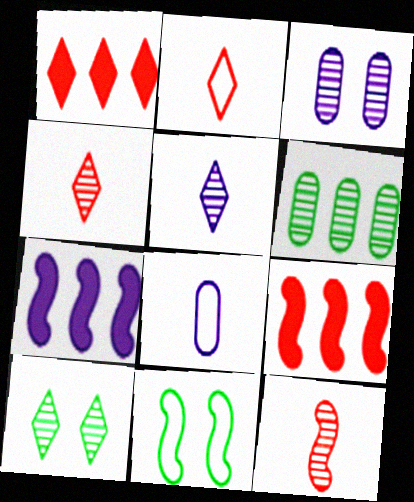[[7, 11, 12], 
[8, 9, 10]]